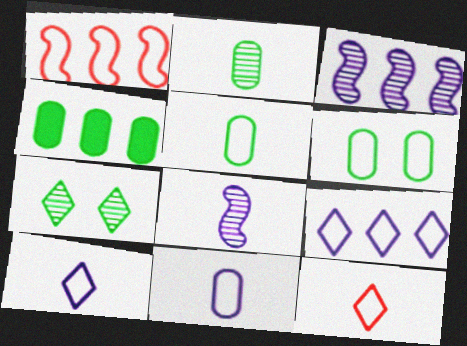[[1, 6, 10], 
[2, 4, 6]]